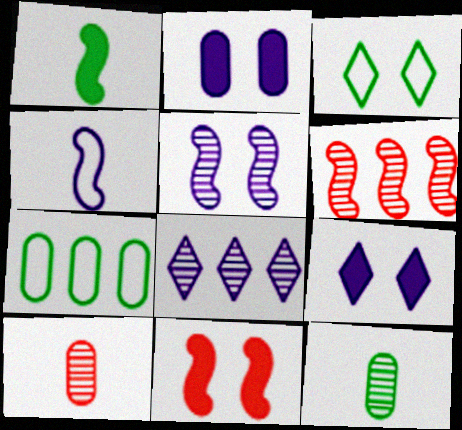[[2, 4, 8], 
[2, 7, 10]]